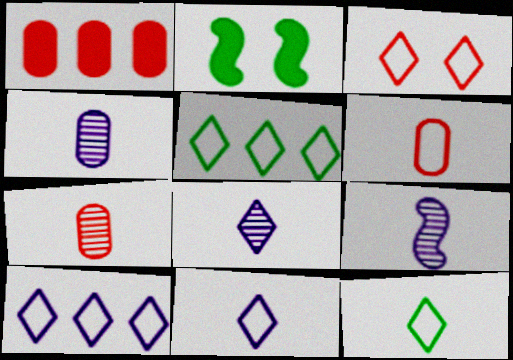[[2, 7, 10], 
[3, 5, 11], 
[3, 10, 12], 
[4, 8, 9]]